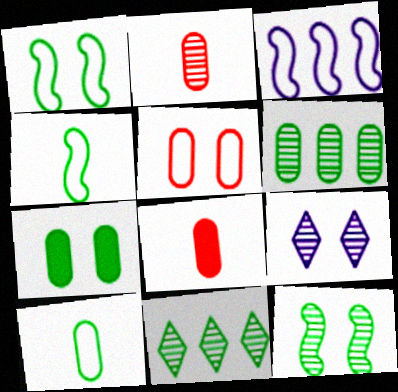[[4, 7, 11], 
[6, 7, 10]]